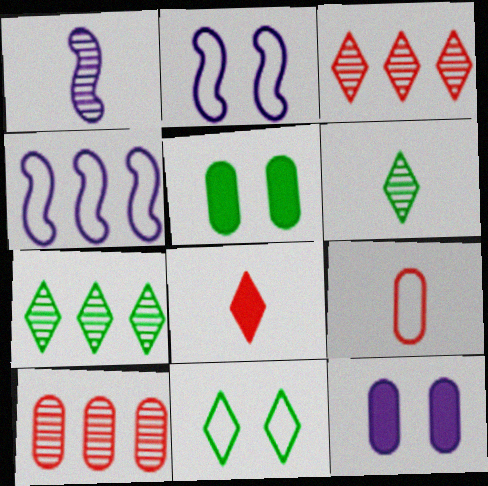[[4, 9, 11]]